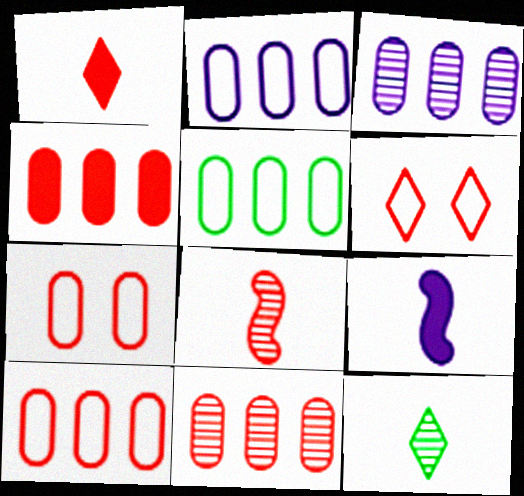[[2, 5, 10], 
[3, 4, 5], 
[4, 6, 8], 
[4, 10, 11]]